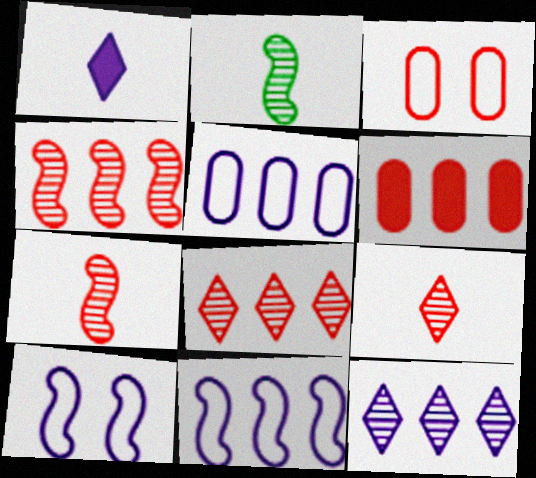[]